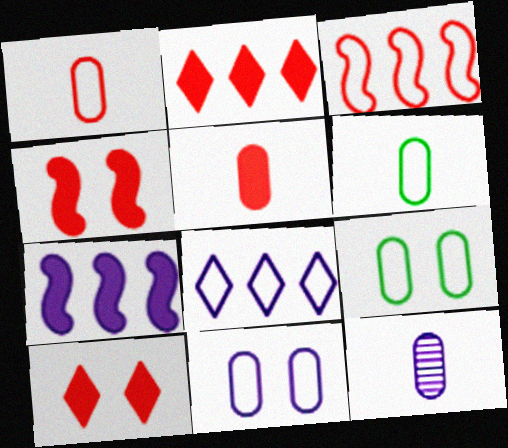[[2, 4, 5], 
[5, 6, 12]]